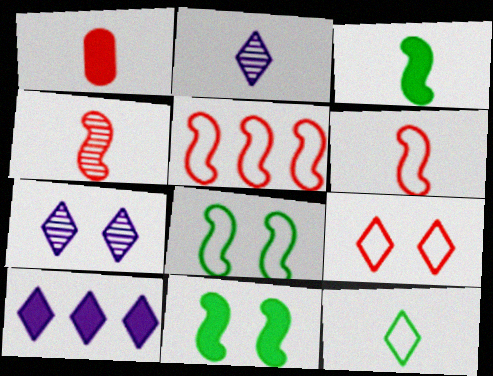[[1, 10, 11]]